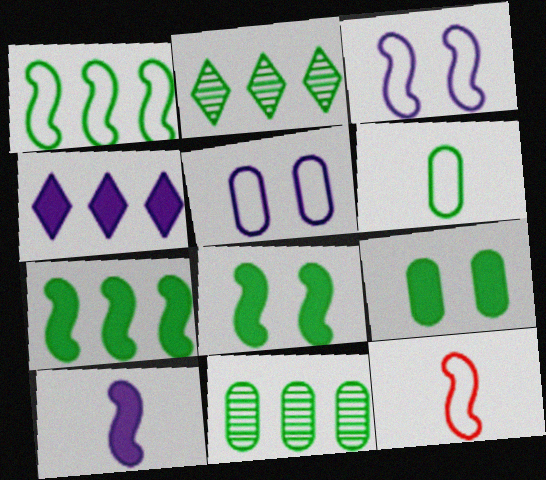[[1, 3, 12], 
[2, 6, 8], 
[6, 9, 11]]